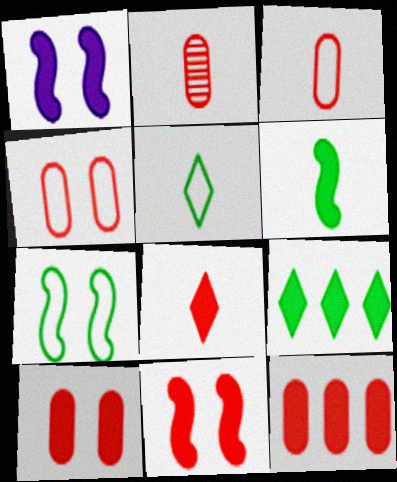[[2, 4, 12], 
[8, 11, 12]]